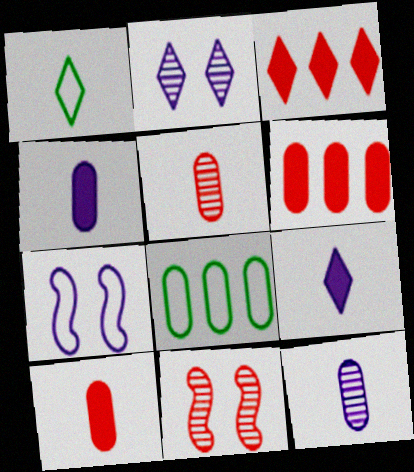[[1, 2, 3], 
[8, 9, 11]]